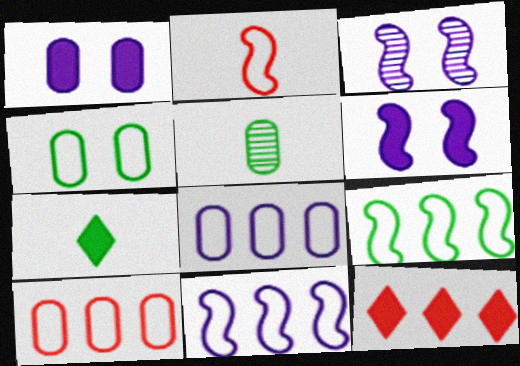[[1, 5, 10], 
[3, 7, 10]]